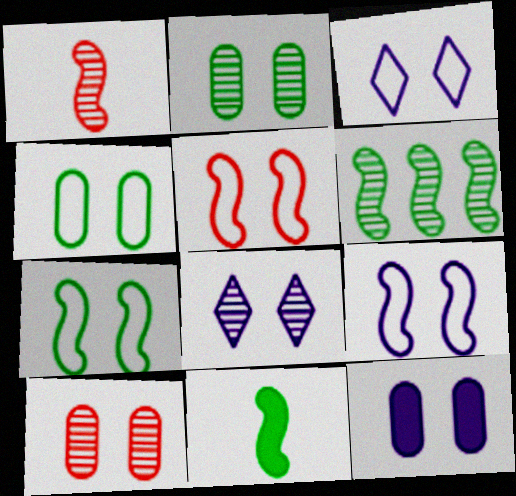[[3, 4, 5], 
[4, 10, 12], 
[5, 7, 9], 
[6, 7, 11], 
[8, 9, 12]]